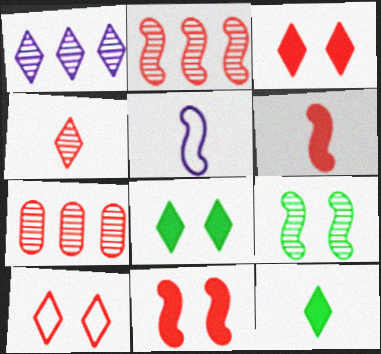[[1, 10, 12], 
[5, 7, 8], 
[6, 7, 10]]